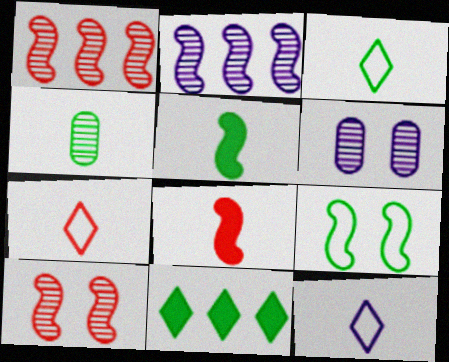[[2, 8, 9], 
[3, 4, 5], 
[3, 7, 12], 
[4, 8, 12], 
[4, 9, 11]]